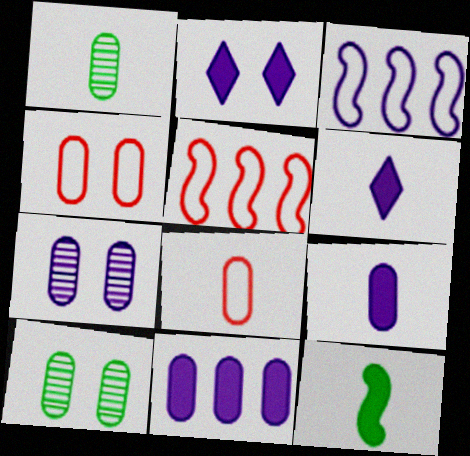[[1, 2, 5], 
[1, 4, 11], 
[1, 8, 9], 
[3, 6, 7], 
[5, 6, 10], 
[8, 10, 11]]